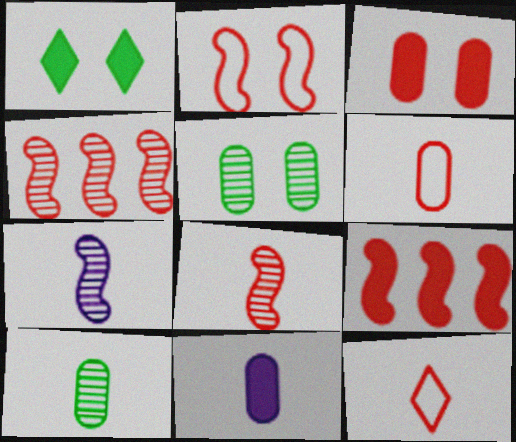[[1, 9, 11], 
[2, 8, 9], 
[3, 4, 12], 
[6, 10, 11]]